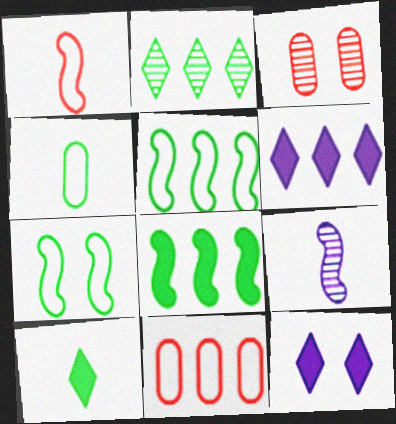[[2, 3, 9], 
[3, 7, 12]]